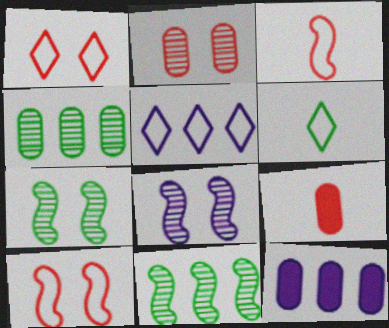[[1, 5, 6], 
[5, 7, 9]]